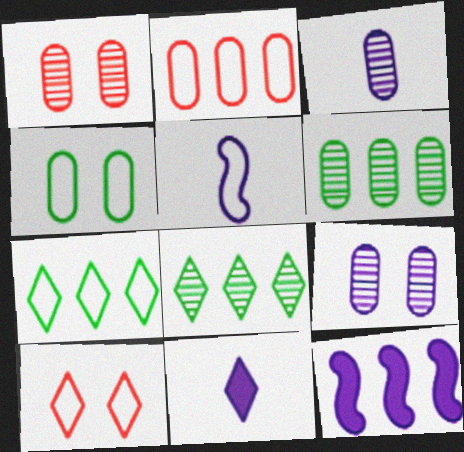[[1, 3, 6], 
[2, 8, 12], 
[3, 5, 11], 
[8, 10, 11]]